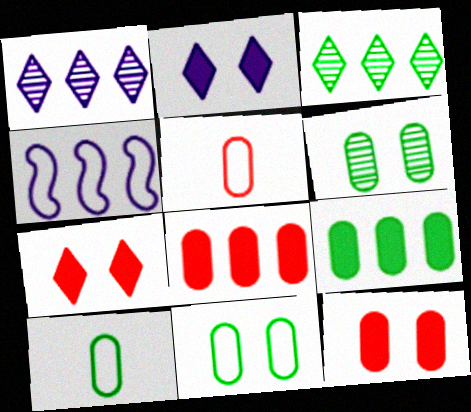[[3, 4, 8], 
[6, 9, 10]]